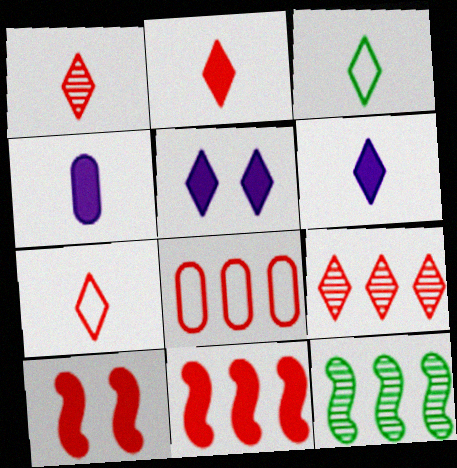[[1, 2, 7], 
[1, 3, 6], 
[1, 8, 10], 
[3, 5, 9], 
[8, 9, 11]]